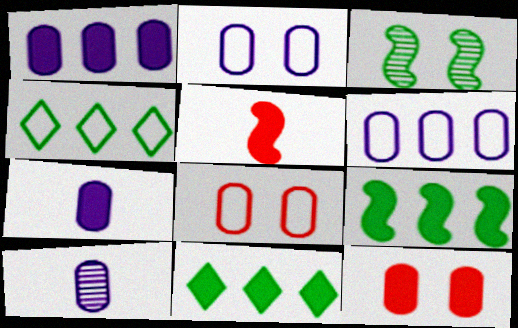[[1, 2, 10]]